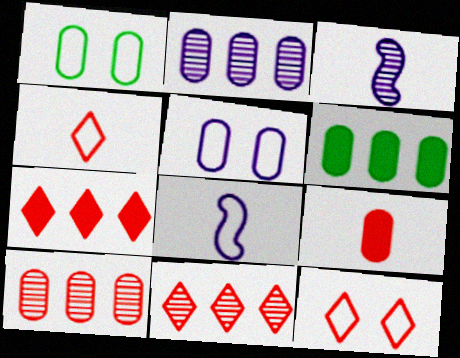[[1, 2, 9], 
[1, 3, 7], 
[3, 6, 12]]